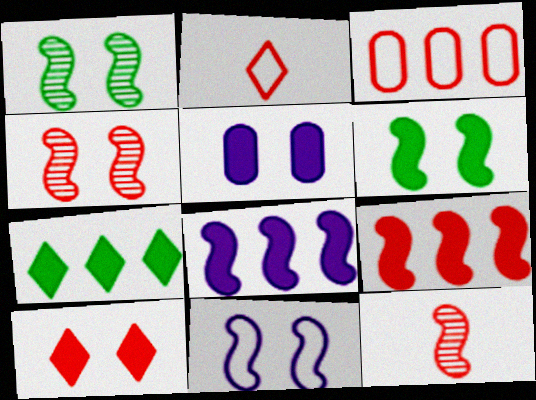[[3, 10, 12], 
[4, 6, 11], 
[5, 6, 10]]